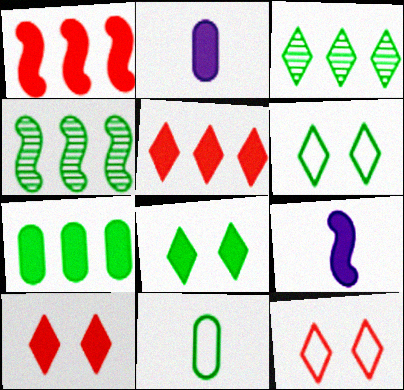[[1, 2, 8], 
[2, 4, 12], 
[4, 8, 11], 
[7, 9, 10]]